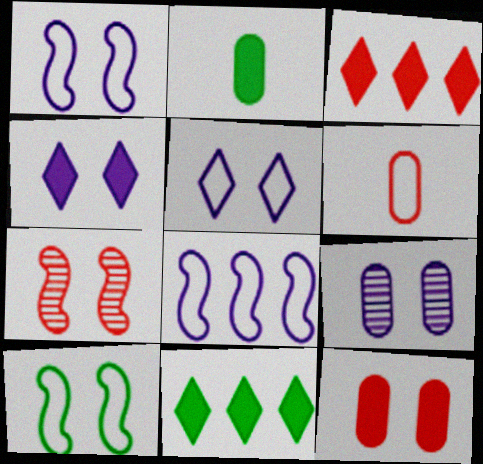[[1, 4, 9], 
[3, 6, 7]]